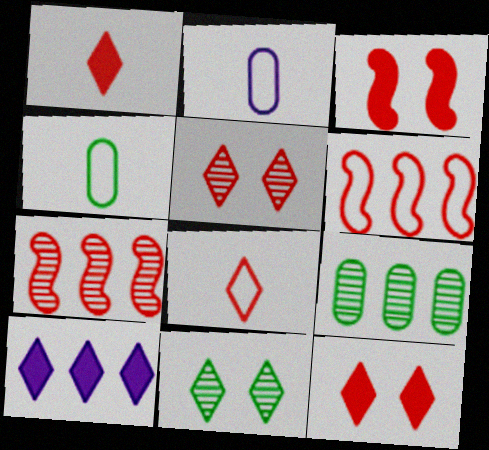[[6, 9, 10], 
[8, 10, 11]]